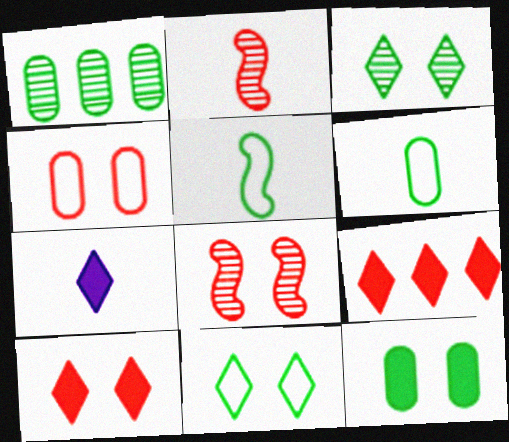[[1, 6, 12], 
[2, 4, 9], 
[2, 6, 7], 
[4, 8, 10]]